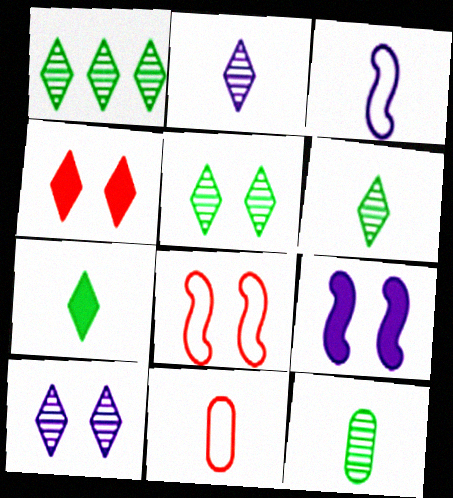[[1, 5, 6], 
[1, 9, 11]]